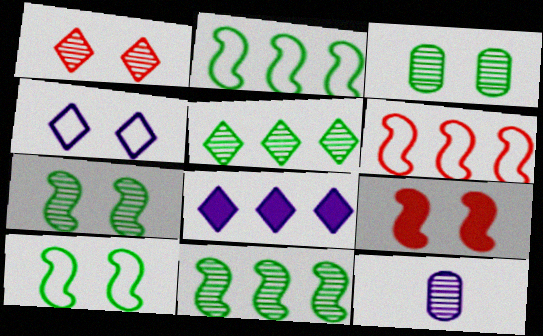[[1, 11, 12], 
[3, 4, 9]]